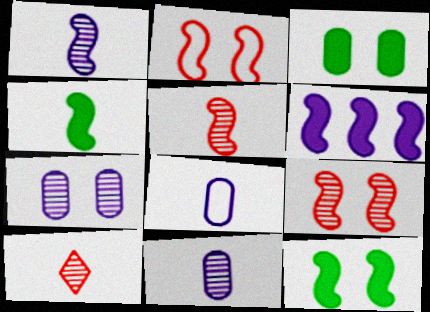[[4, 8, 10]]